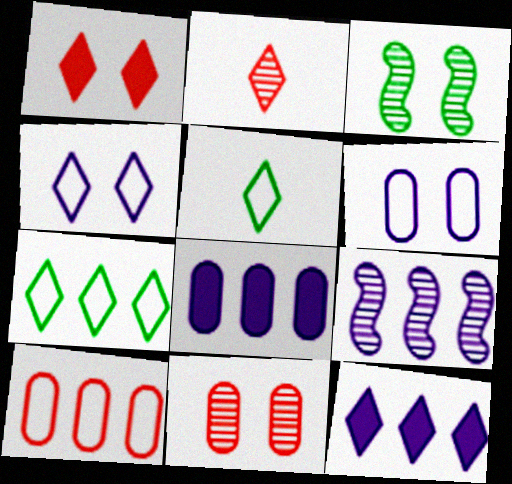[[1, 3, 6]]